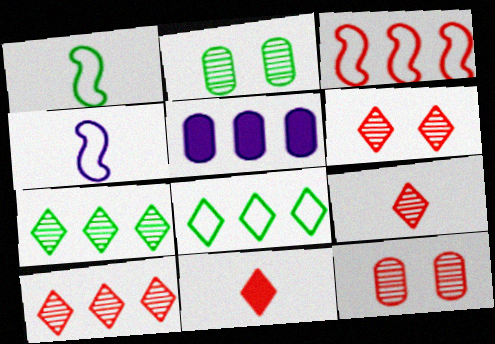[[1, 5, 6], 
[3, 5, 7], 
[3, 11, 12], 
[6, 9, 10]]